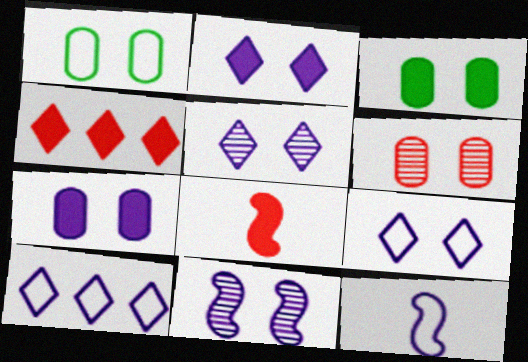[[1, 6, 7], 
[2, 5, 9], 
[7, 9, 11]]